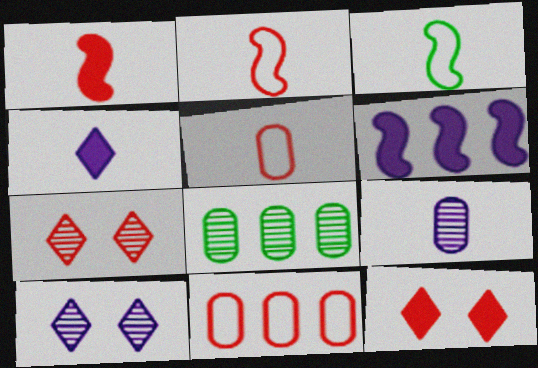[[1, 7, 11]]